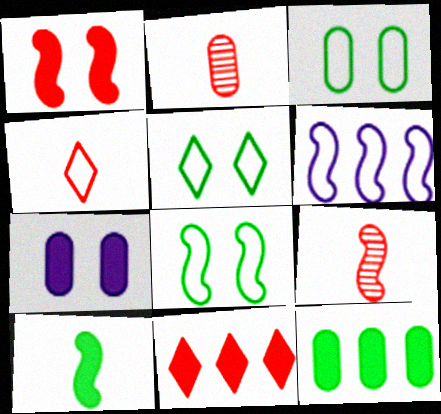[[3, 4, 6], 
[3, 5, 8], 
[7, 10, 11]]